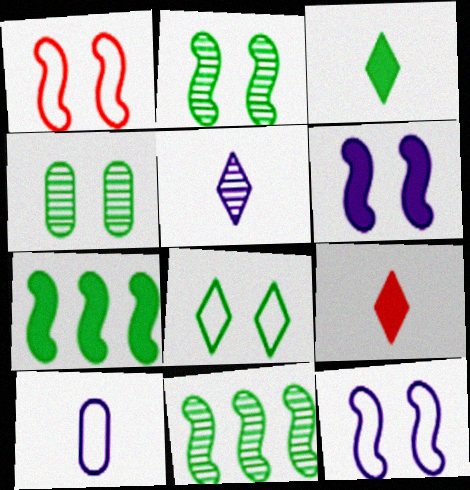[[1, 2, 6]]